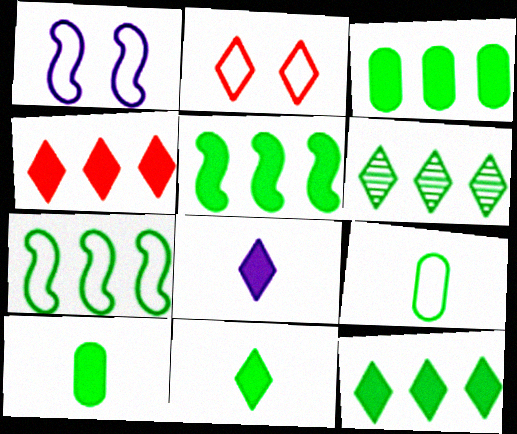[[2, 6, 8], 
[3, 5, 12], 
[3, 6, 7]]